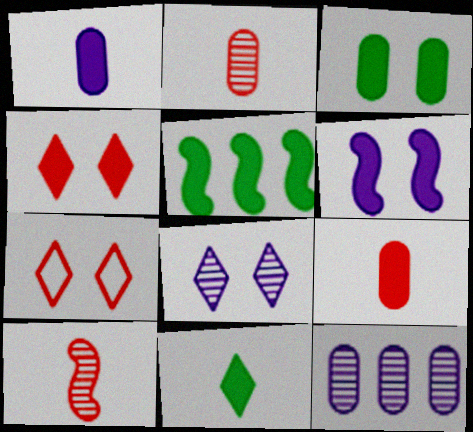[[1, 4, 5], 
[3, 4, 6], 
[3, 5, 11]]